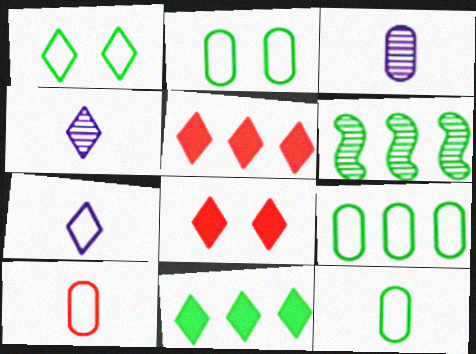[[1, 4, 5], 
[2, 9, 12], 
[6, 9, 11]]